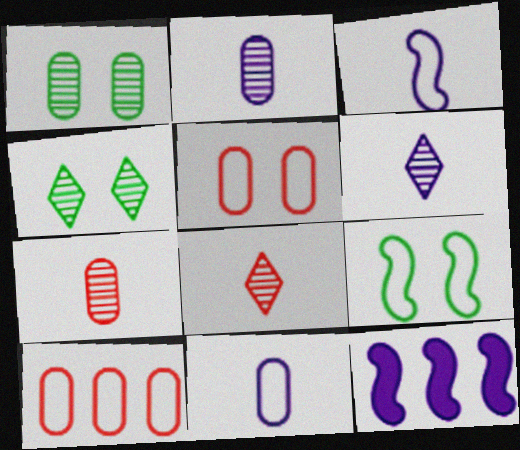[]